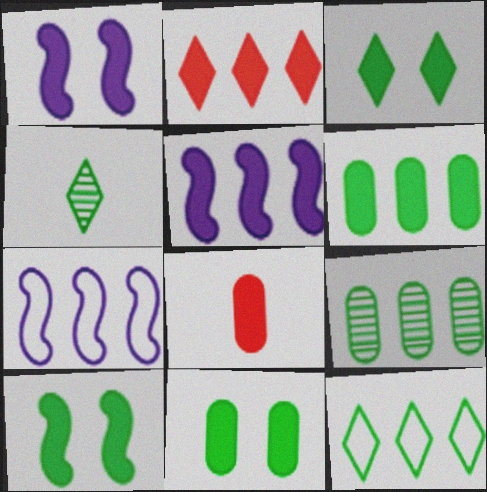[[2, 5, 6], 
[2, 7, 9], 
[3, 4, 12], 
[3, 5, 8], 
[3, 10, 11]]